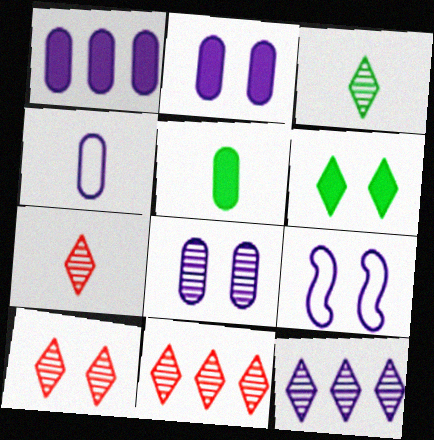[[1, 4, 8], 
[3, 10, 12], 
[5, 9, 11], 
[7, 10, 11]]